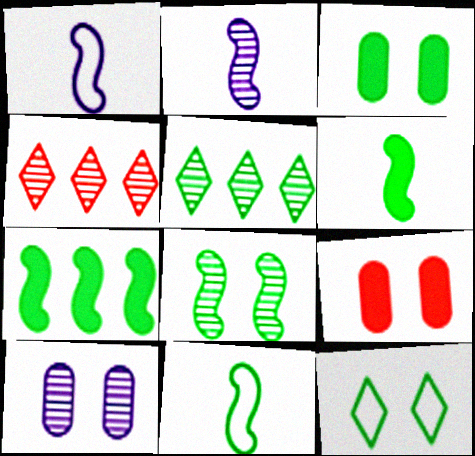[[1, 3, 4], 
[1, 5, 9], 
[3, 5, 11], 
[3, 8, 12], 
[7, 8, 11]]